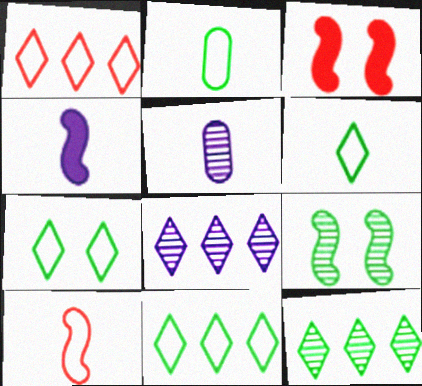[[2, 3, 8], 
[3, 5, 11], 
[6, 7, 11]]